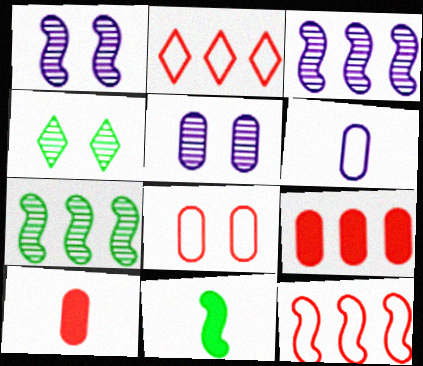[[1, 11, 12], 
[2, 5, 11]]